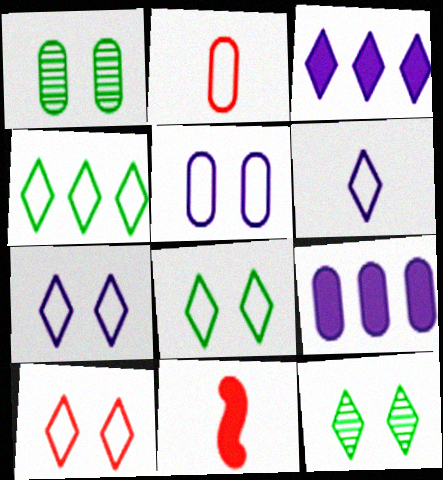[[1, 2, 9], 
[4, 6, 10], 
[7, 8, 10]]